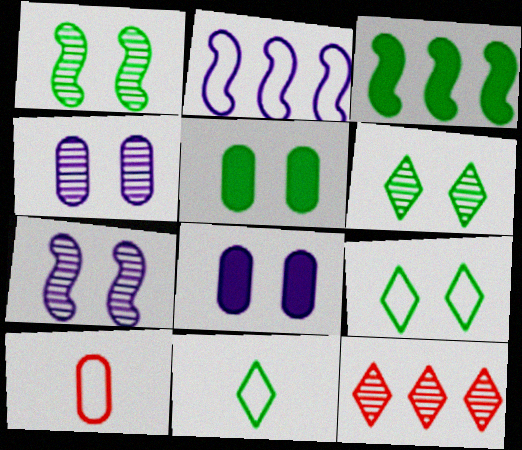[[1, 5, 9], 
[2, 9, 10]]